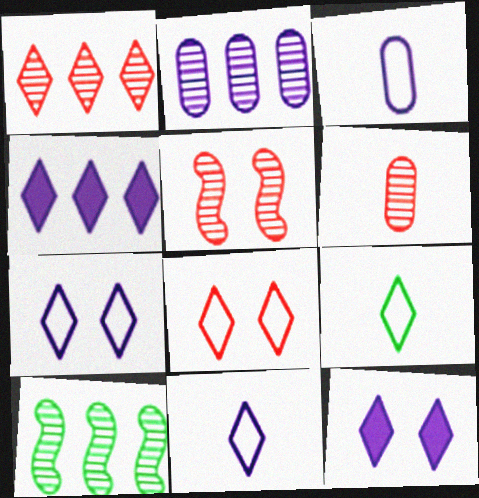[[1, 2, 10], 
[1, 5, 6], 
[1, 9, 12]]